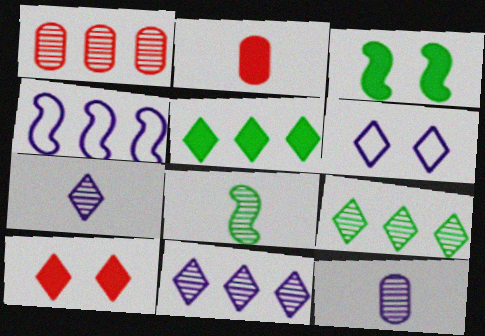[[1, 4, 5]]